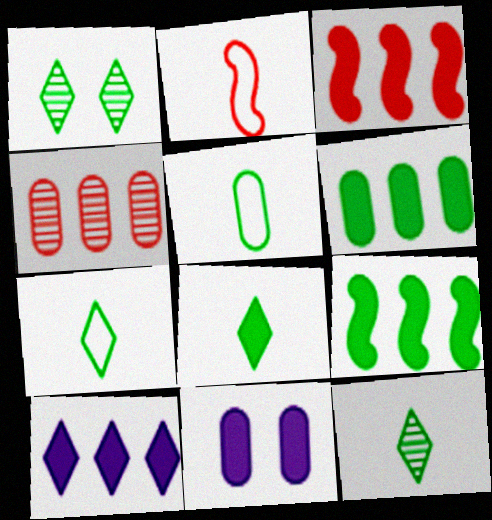[[1, 5, 9], 
[3, 6, 10], 
[3, 8, 11], 
[4, 5, 11], 
[7, 8, 12]]